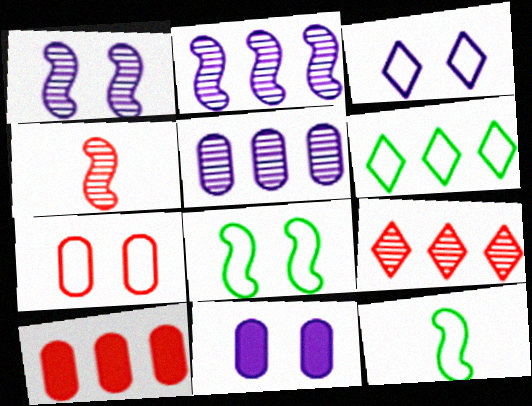[[1, 3, 11], 
[2, 6, 10], 
[3, 7, 8], 
[4, 6, 11], 
[9, 11, 12]]